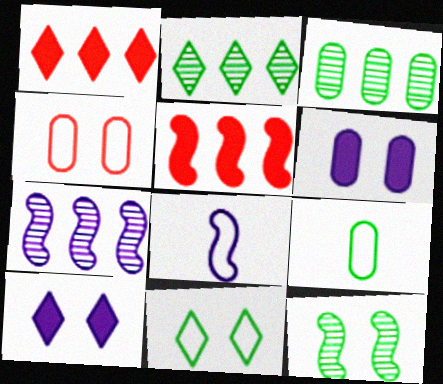[[4, 10, 12], 
[5, 8, 12]]